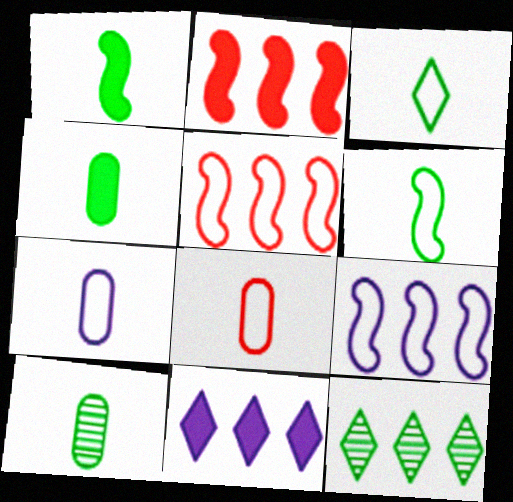[[1, 3, 10]]